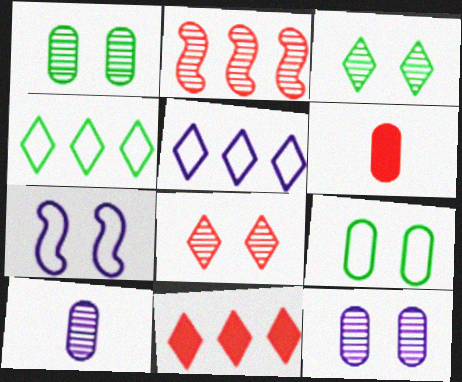[[2, 3, 10]]